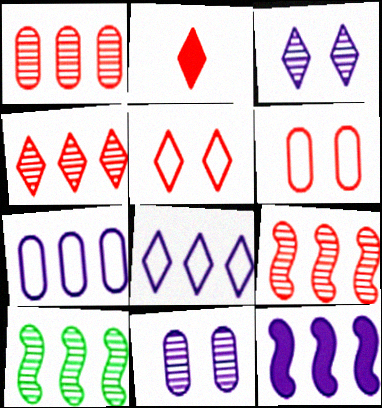[[1, 4, 9], 
[2, 4, 5], 
[2, 6, 9]]